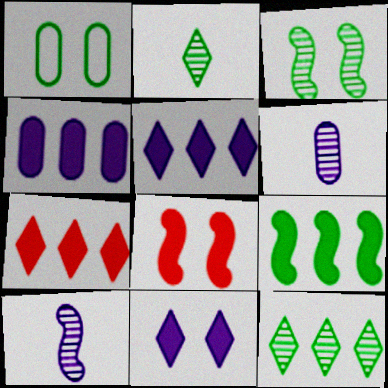[[1, 2, 9], 
[1, 7, 10], 
[4, 7, 9]]